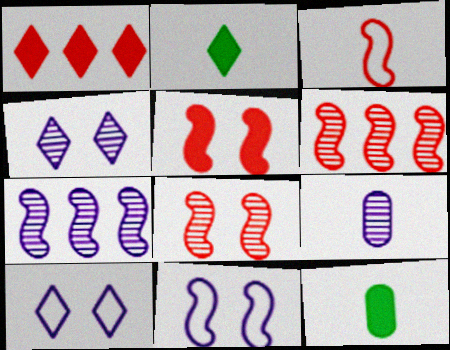[[2, 3, 9], 
[3, 5, 6], 
[4, 7, 9], 
[6, 10, 12]]